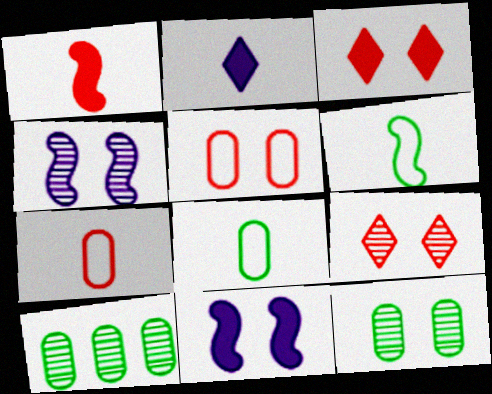[[4, 9, 12]]